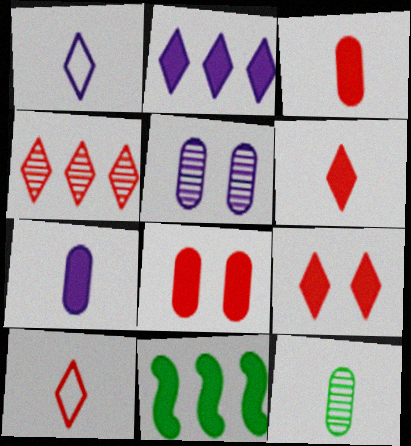[[4, 9, 10], 
[5, 10, 11], 
[7, 9, 11]]